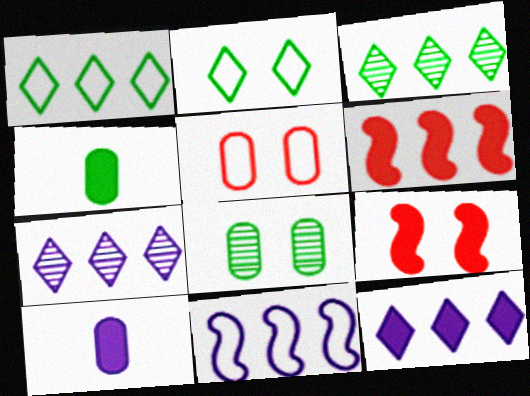[[4, 9, 12]]